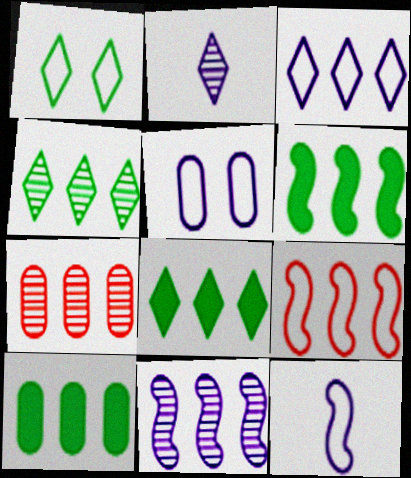[[3, 5, 12], 
[3, 6, 7], 
[4, 7, 11], 
[6, 8, 10], 
[6, 9, 11]]